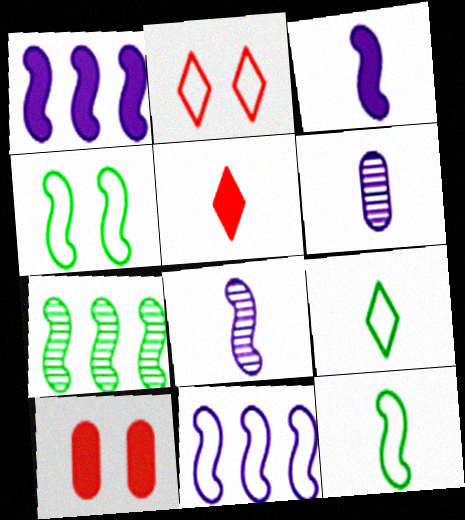[[5, 6, 12]]